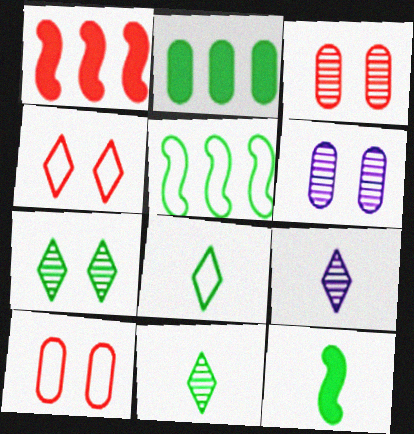[[1, 6, 8]]